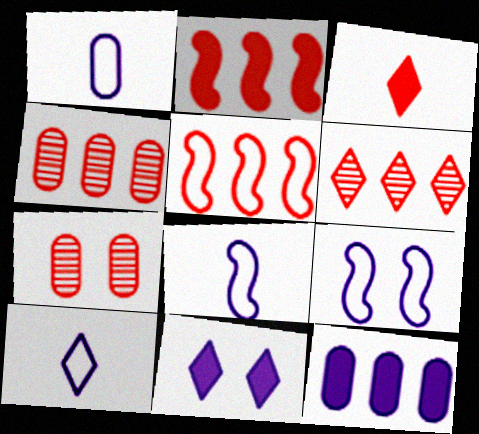[[1, 8, 10], 
[3, 5, 7]]